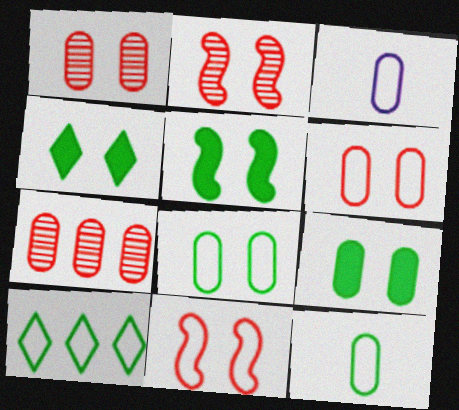[[3, 7, 9], 
[3, 10, 11], 
[4, 5, 9]]